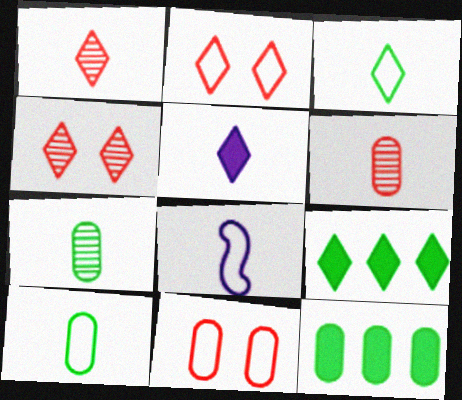[[1, 3, 5], 
[4, 8, 12]]